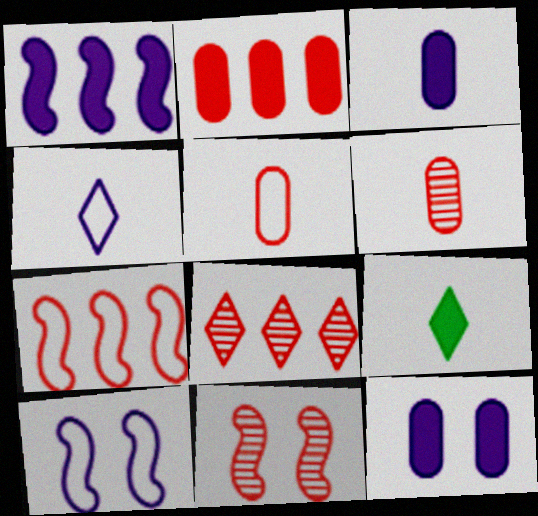[[2, 7, 8], 
[6, 8, 11]]